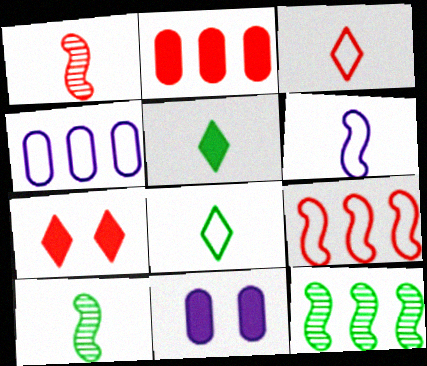[[3, 11, 12], 
[4, 7, 10]]